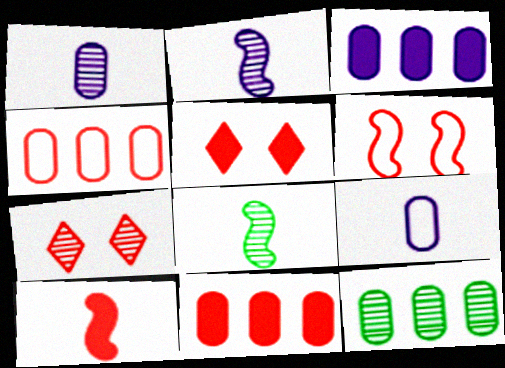[[2, 7, 12], 
[3, 4, 12], 
[4, 7, 10], 
[5, 10, 11]]